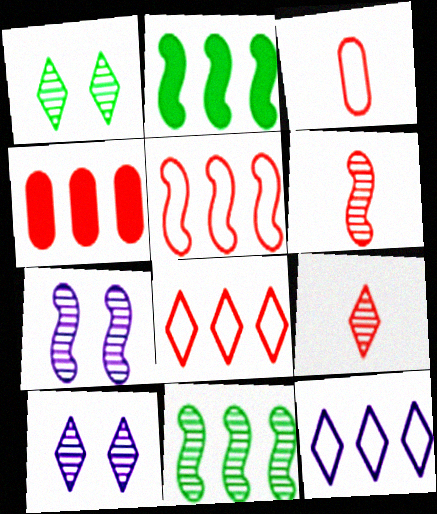[[2, 3, 10], 
[4, 11, 12], 
[6, 7, 11]]